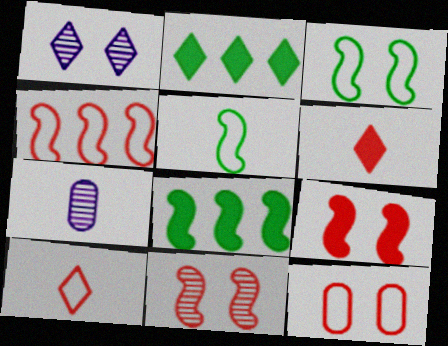[[1, 2, 10], 
[4, 10, 12], 
[5, 6, 7]]